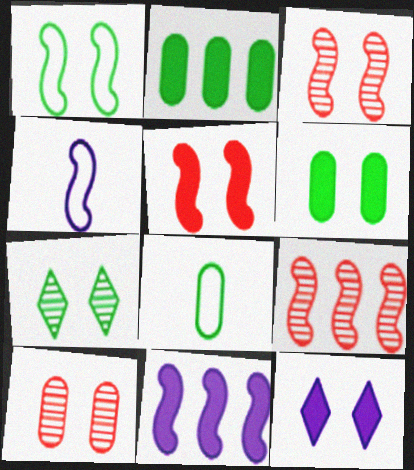[[1, 6, 7], 
[1, 10, 12], 
[5, 6, 12], 
[8, 9, 12]]